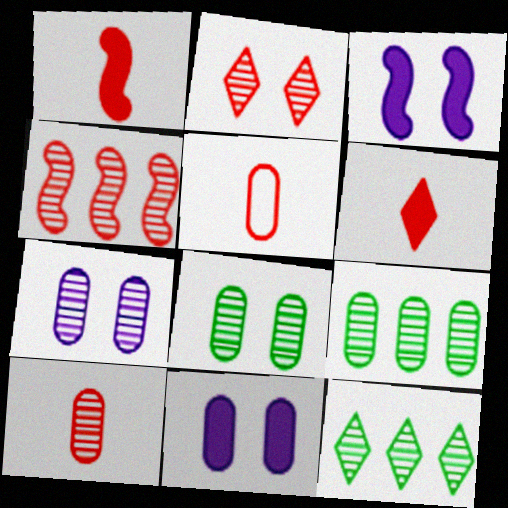[[2, 4, 10], 
[3, 5, 12], 
[5, 9, 11], 
[7, 9, 10]]